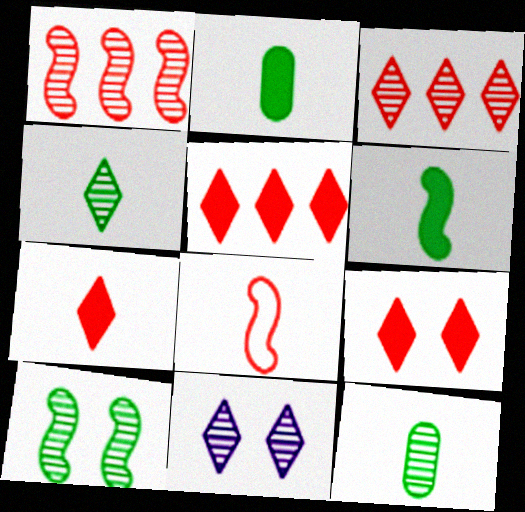[[1, 11, 12], 
[3, 4, 11], 
[5, 7, 9]]